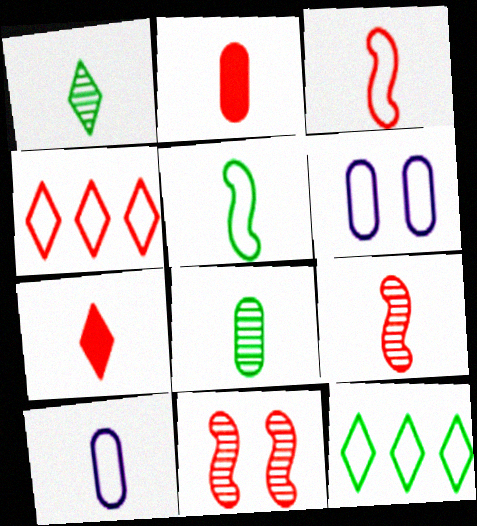[[2, 4, 11], 
[2, 8, 10], 
[3, 6, 12], 
[4, 5, 6]]